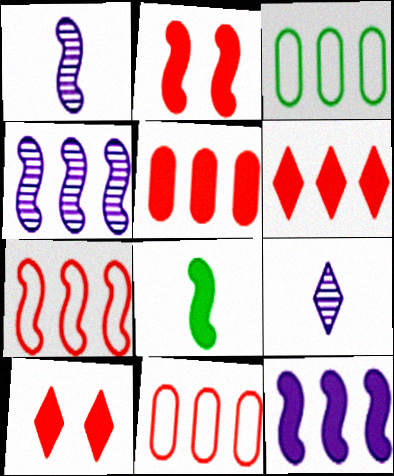[[1, 3, 10], 
[2, 3, 9], 
[2, 8, 12], 
[3, 4, 6]]